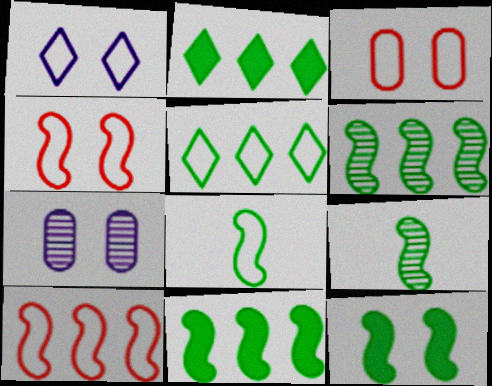[[6, 8, 12]]